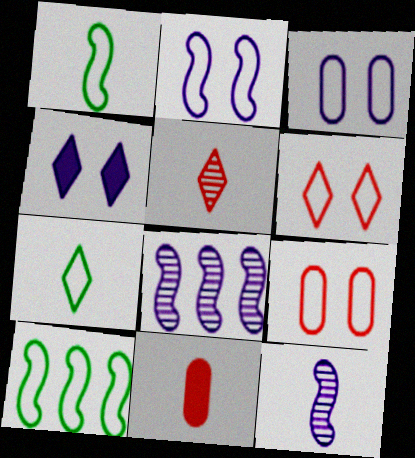[[7, 11, 12]]